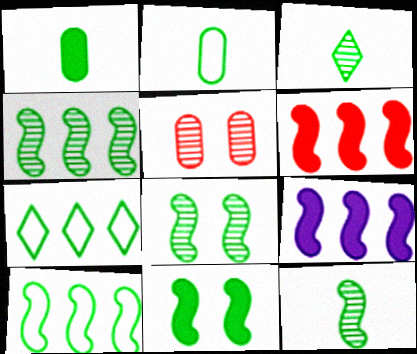[[1, 7, 8], 
[4, 8, 12], 
[10, 11, 12]]